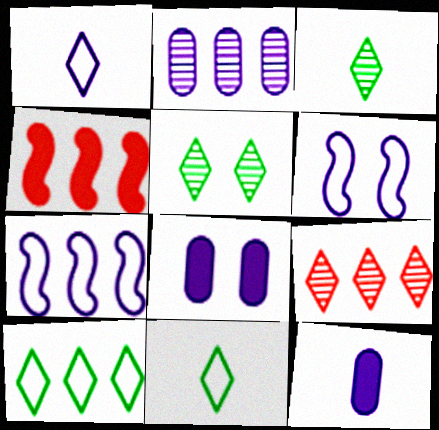[[2, 4, 10]]